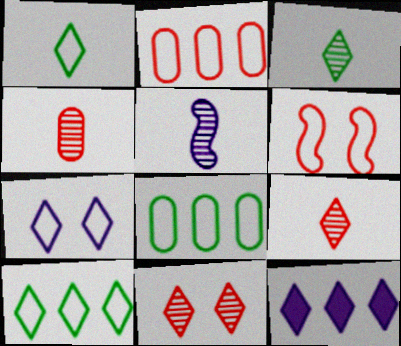[[1, 11, 12], 
[3, 4, 5]]